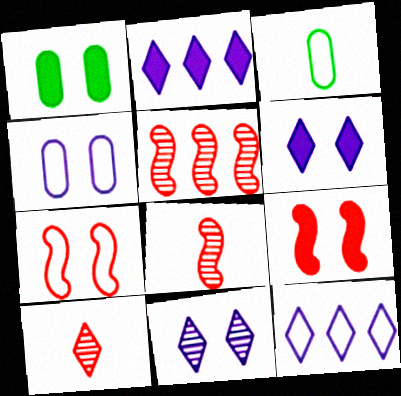[[1, 6, 9], 
[1, 7, 11], 
[1, 8, 12], 
[3, 5, 6], 
[3, 7, 12]]